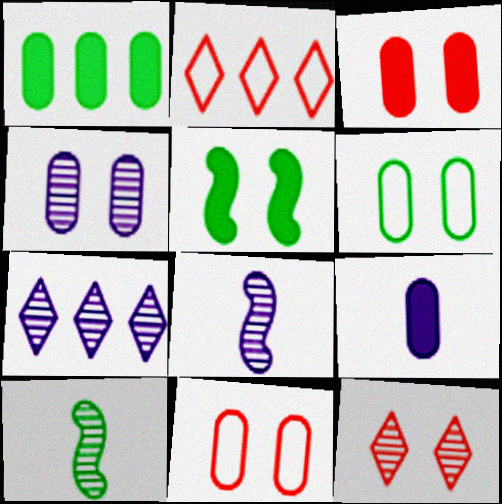[[1, 3, 9], 
[3, 4, 6], 
[4, 7, 8]]